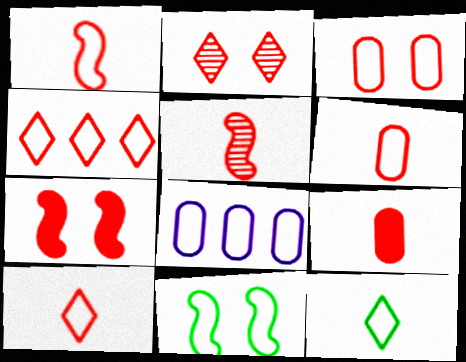[[1, 3, 4], 
[1, 6, 10], 
[2, 3, 7], 
[5, 9, 10], 
[8, 10, 11]]